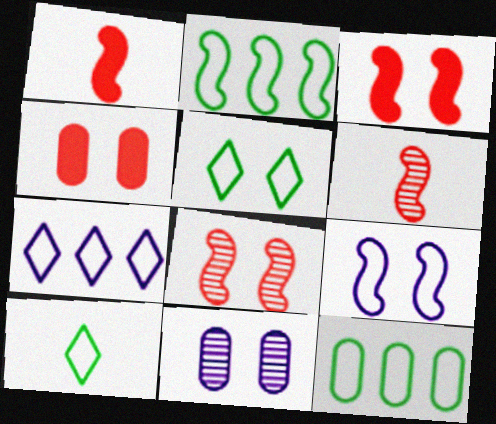[[3, 5, 11]]